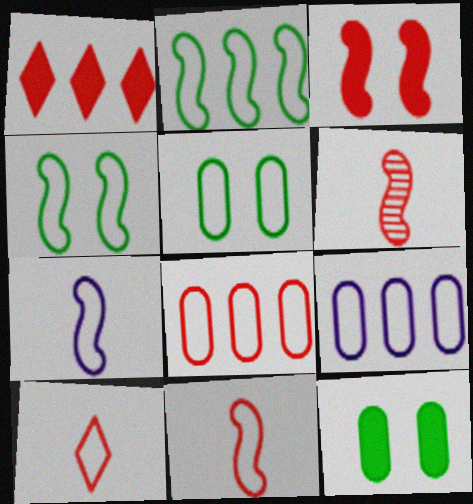[[4, 9, 10]]